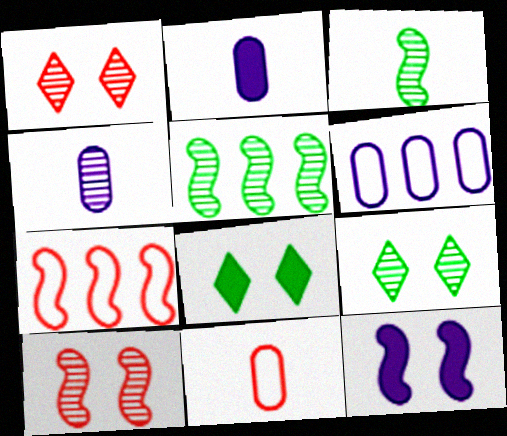[[1, 4, 5], 
[2, 7, 9], 
[3, 7, 12], 
[4, 7, 8]]